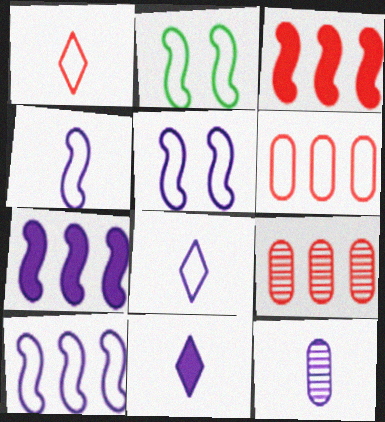[[2, 6, 8], 
[2, 9, 11], 
[4, 5, 10], 
[4, 11, 12]]